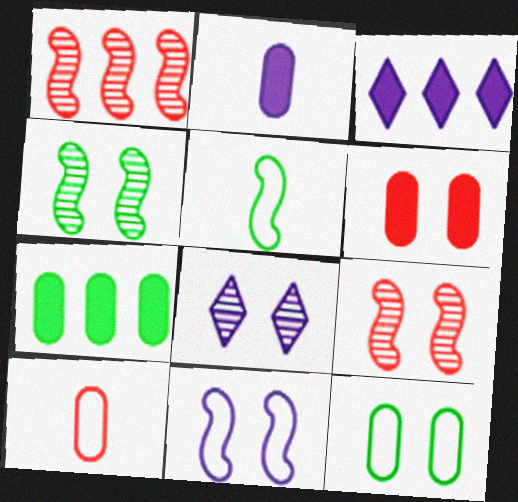[[2, 6, 7], 
[3, 4, 10]]